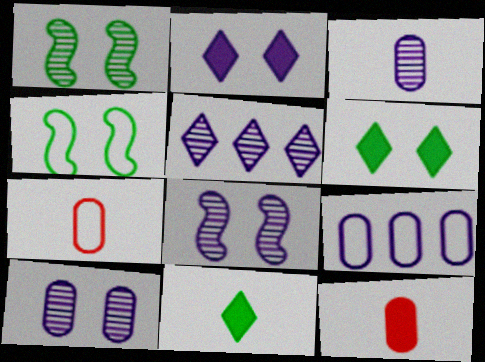[[3, 5, 8], 
[4, 5, 12]]